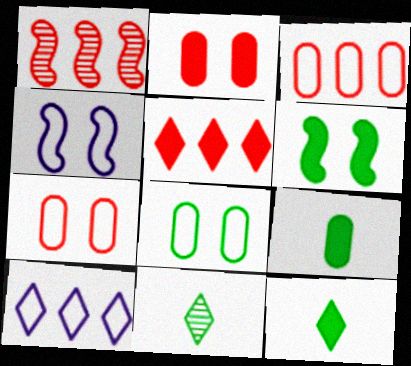[[1, 3, 5]]